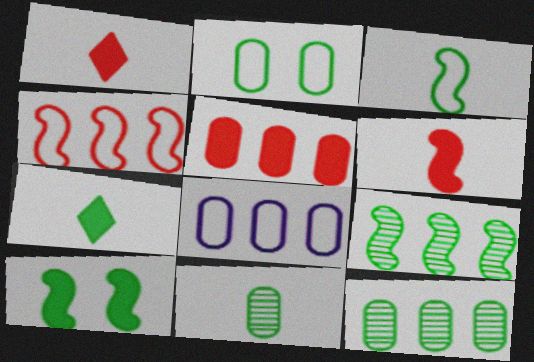[[2, 7, 9], 
[3, 7, 11], 
[3, 9, 10], 
[5, 8, 12]]